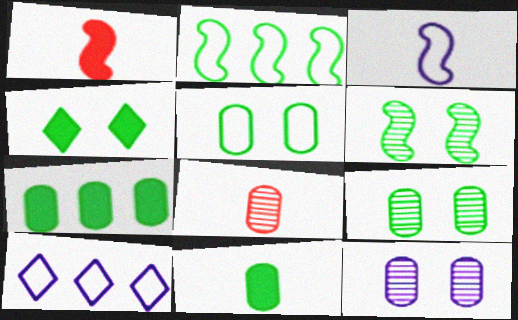[[1, 9, 10], 
[4, 5, 6]]